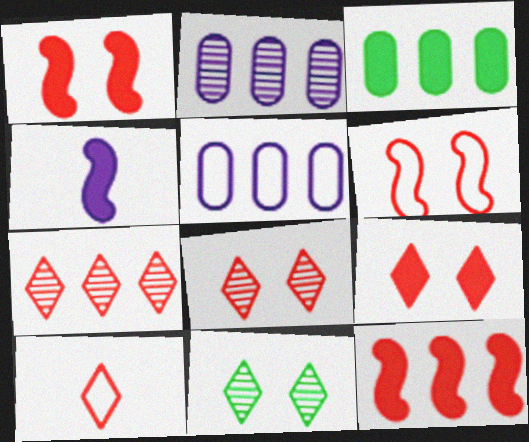[[3, 4, 9], 
[7, 9, 10]]